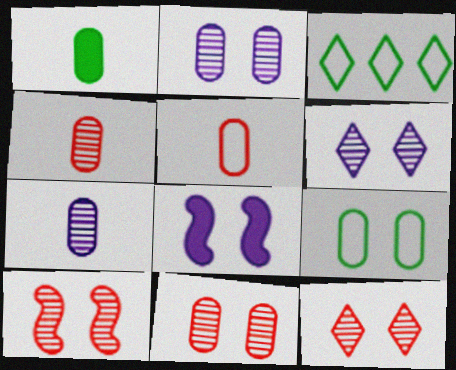[[1, 5, 7], 
[3, 4, 8], 
[8, 9, 12], 
[10, 11, 12]]